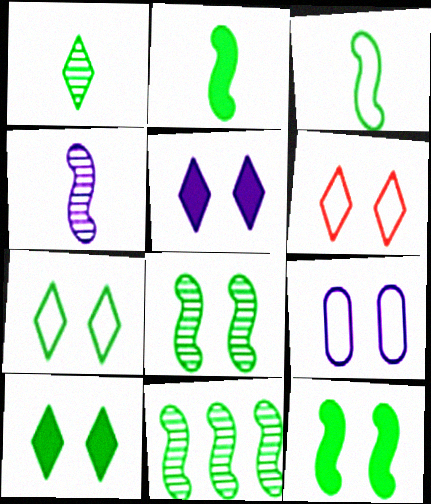[[3, 11, 12]]